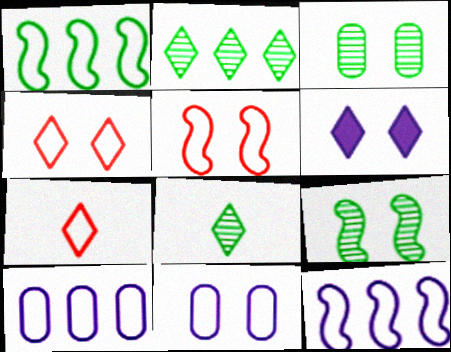[[1, 7, 11], 
[2, 6, 7], 
[3, 5, 6]]